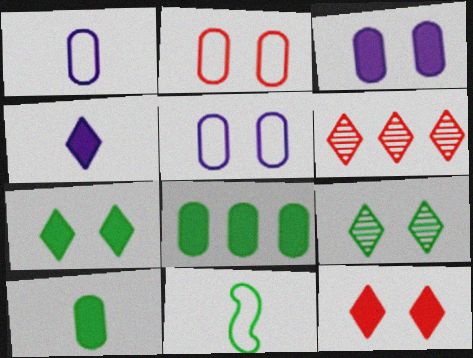[[3, 6, 11], 
[8, 9, 11]]